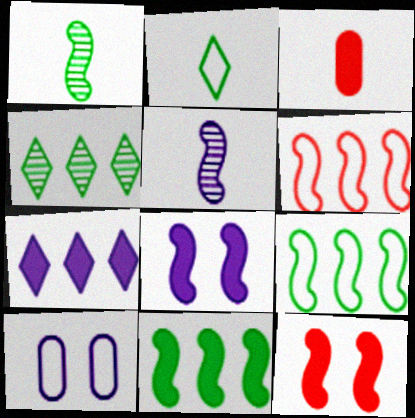[[1, 6, 8], 
[2, 3, 5], 
[2, 6, 10], 
[5, 7, 10], 
[5, 9, 12]]